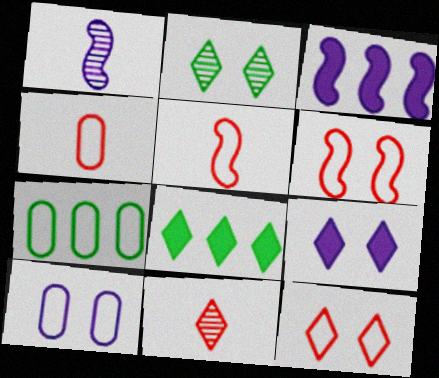[[2, 3, 4], 
[2, 9, 12], 
[4, 7, 10]]